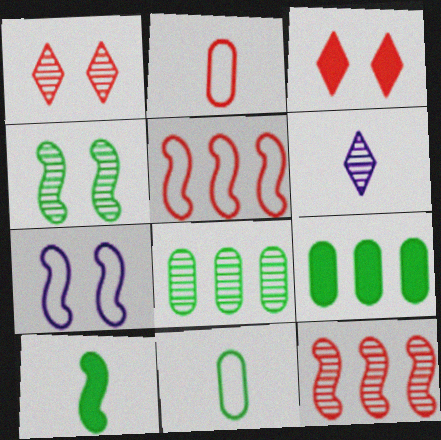[[2, 3, 12], 
[2, 6, 10], 
[7, 10, 12]]